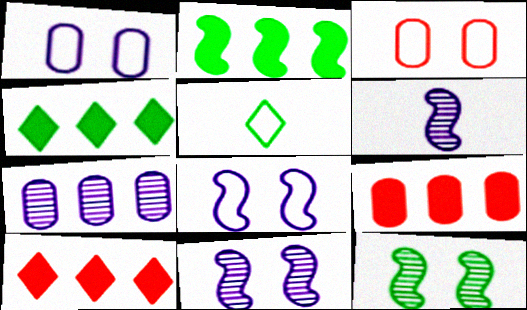[[3, 4, 6], 
[5, 9, 11]]